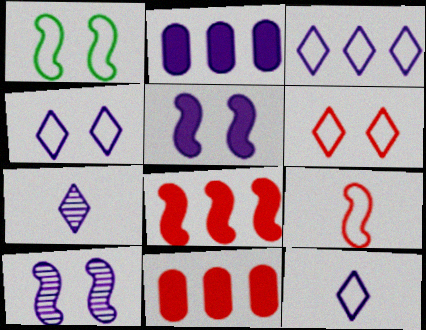[[1, 7, 11], 
[2, 10, 12], 
[3, 4, 12]]